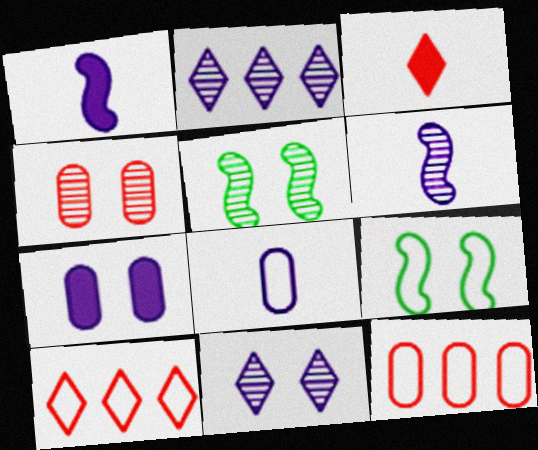[[4, 5, 11], 
[8, 9, 10]]